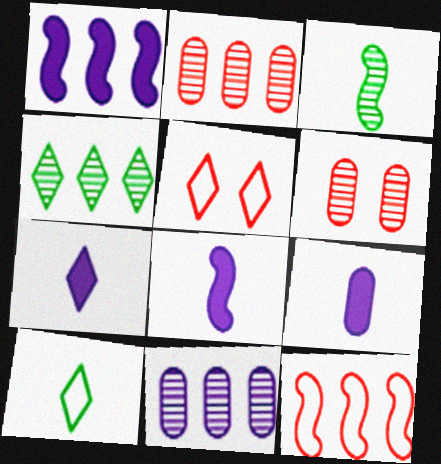[[1, 6, 10], 
[4, 5, 7], 
[7, 8, 9]]